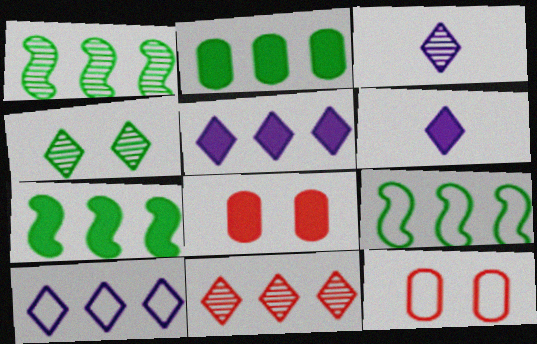[[1, 6, 12], 
[1, 7, 9], 
[3, 4, 11], 
[3, 7, 12], 
[3, 8, 9], 
[6, 7, 8]]